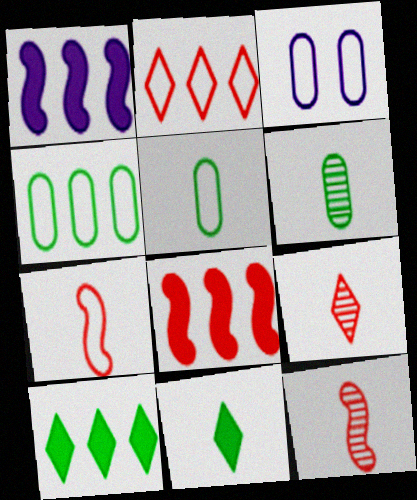[[3, 10, 12]]